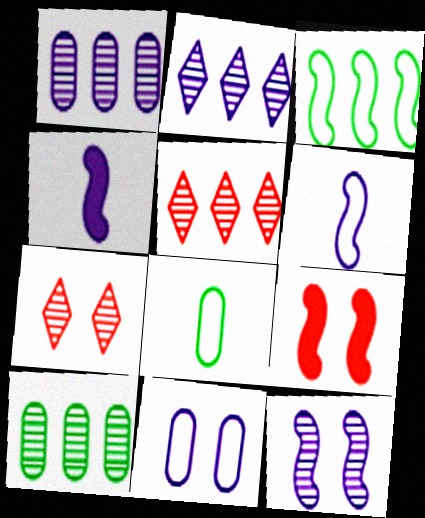[[2, 4, 11], 
[2, 8, 9]]